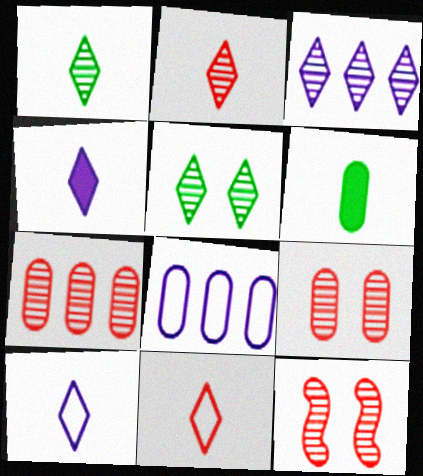[[1, 4, 11], 
[2, 3, 5], 
[2, 7, 12], 
[6, 8, 9]]